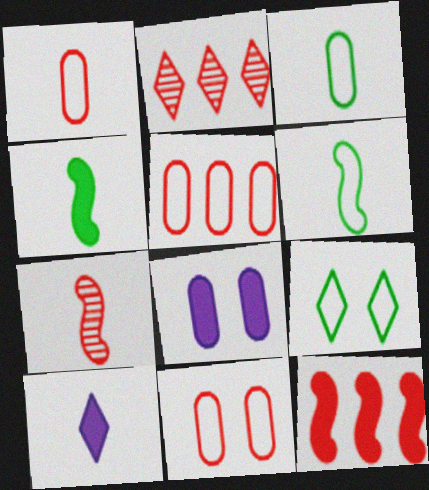[[1, 5, 11], 
[2, 5, 12], 
[2, 6, 8], 
[2, 9, 10], 
[3, 7, 10]]